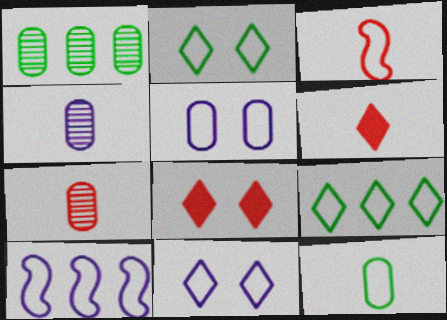[[3, 5, 9], 
[3, 6, 7]]